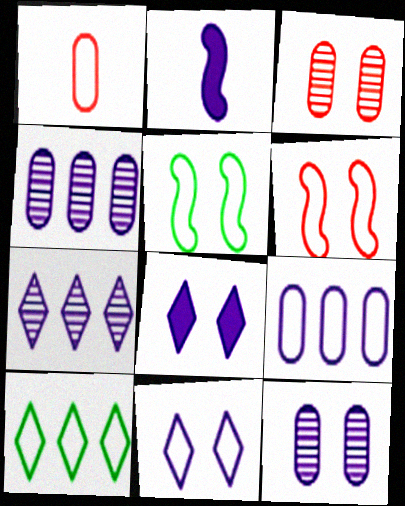[[2, 3, 10], 
[2, 4, 11], 
[3, 5, 8]]